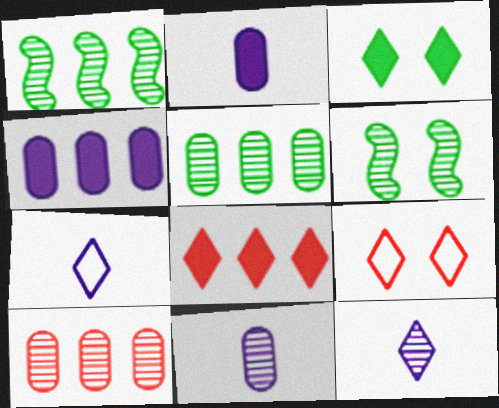[[1, 2, 9], 
[6, 10, 12]]